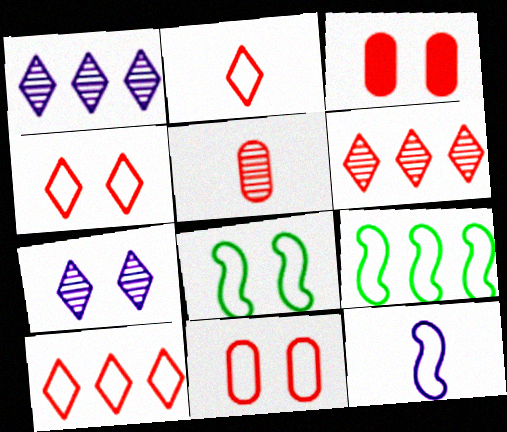[[2, 4, 10], 
[3, 7, 8]]